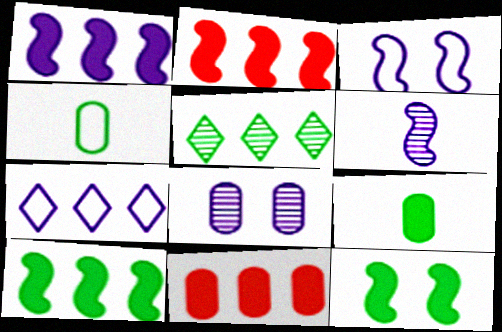[[1, 2, 10], 
[1, 3, 6], 
[4, 5, 12], 
[4, 8, 11]]